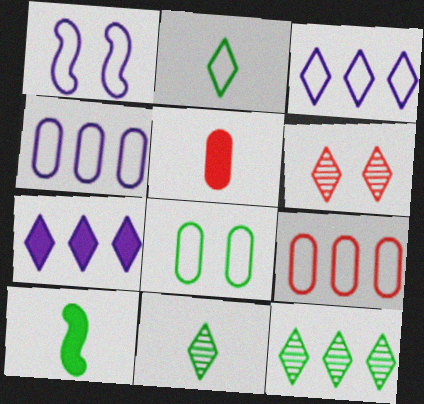[[1, 2, 9], 
[1, 5, 12], 
[2, 6, 7], 
[4, 6, 10], 
[8, 10, 12]]